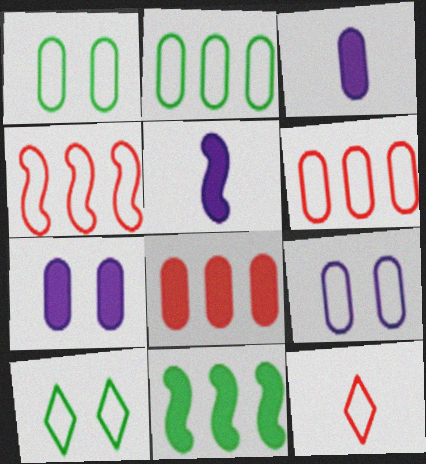[]